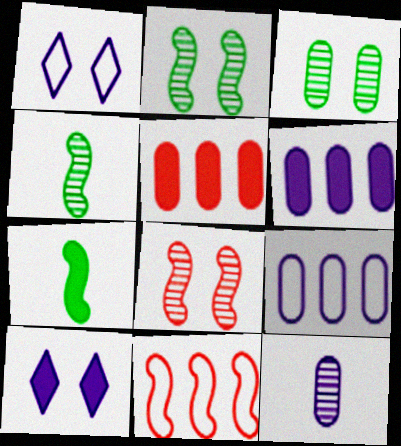[[1, 4, 5], 
[5, 7, 10]]